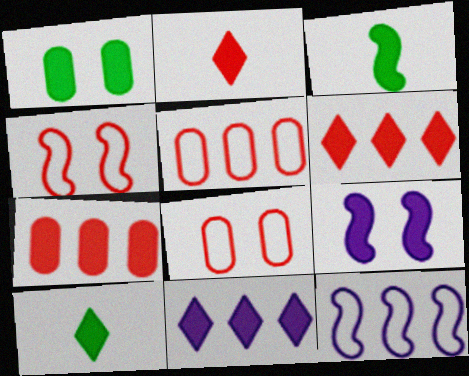[[7, 9, 10]]